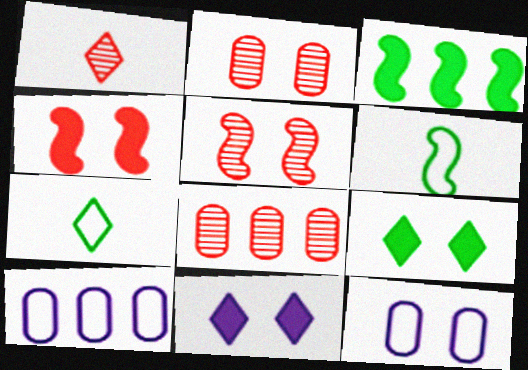[[1, 3, 12], 
[1, 5, 8], 
[5, 9, 12], 
[6, 8, 11]]